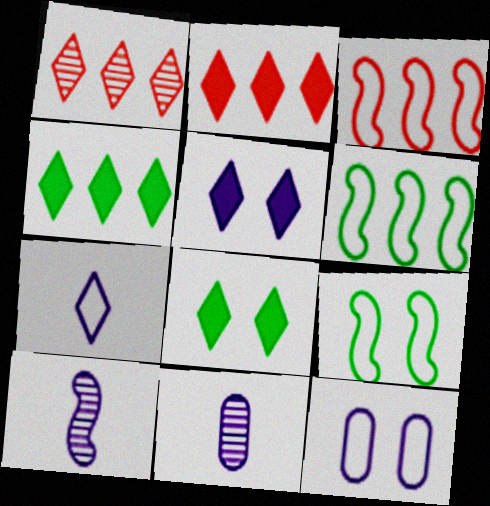[[1, 7, 8], 
[2, 9, 11], 
[3, 8, 11]]